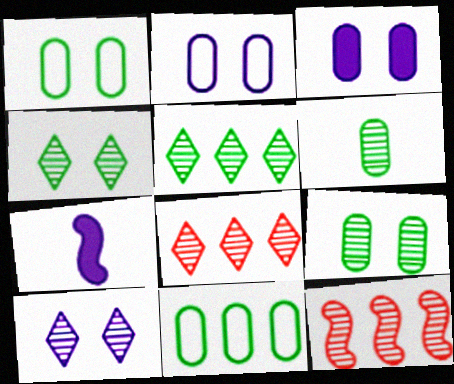[[1, 7, 8], 
[6, 10, 12]]